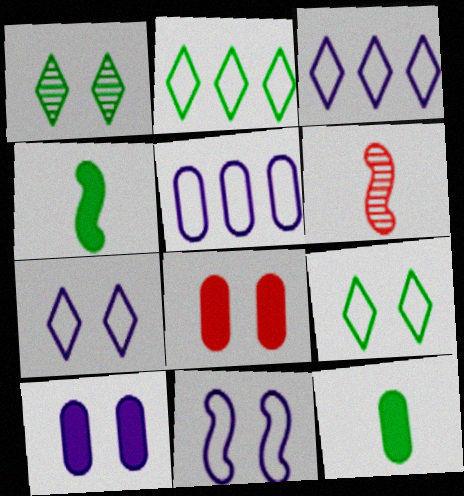[[1, 8, 11], 
[2, 6, 10]]